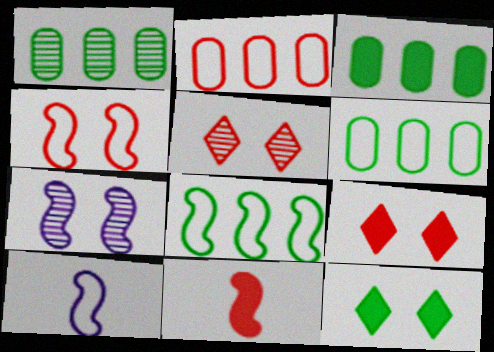[[1, 3, 6], 
[1, 9, 10], 
[2, 5, 11], 
[3, 5, 10], 
[4, 8, 10], 
[7, 8, 11]]